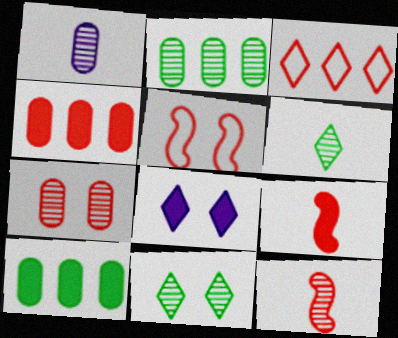[[1, 2, 7], 
[1, 6, 12], 
[3, 6, 8], 
[3, 7, 9], 
[8, 9, 10]]